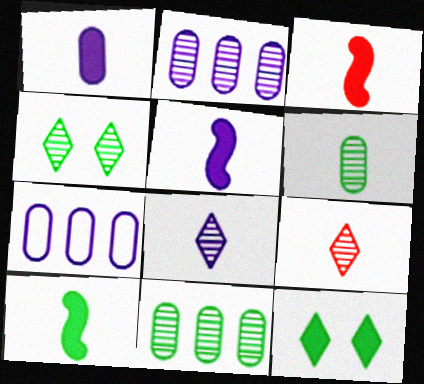[[3, 4, 7], 
[3, 5, 10]]